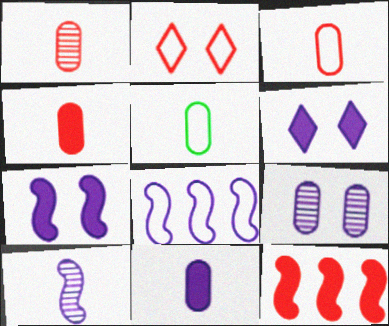[[1, 2, 12], 
[1, 3, 4], 
[1, 5, 11], 
[2, 5, 8], 
[7, 8, 10]]